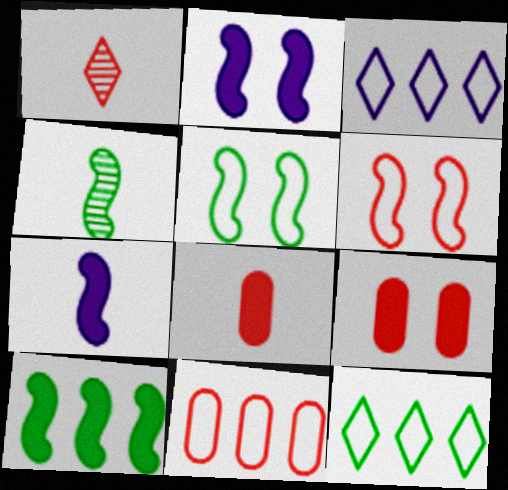[[3, 4, 9], 
[4, 5, 10]]